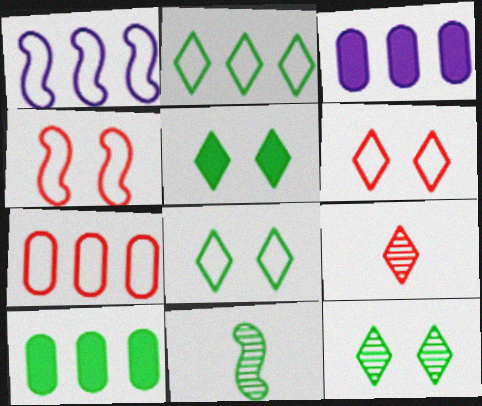[[1, 2, 7], 
[3, 6, 11], 
[5, 8, 12], 
[8, 10, 11]]